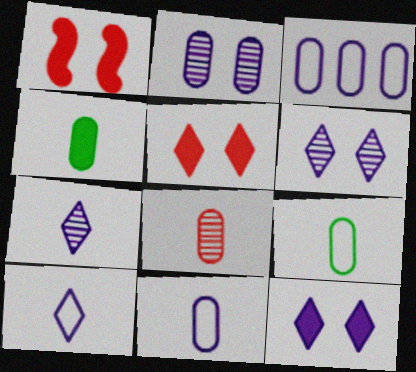[[4, 8, 11]]